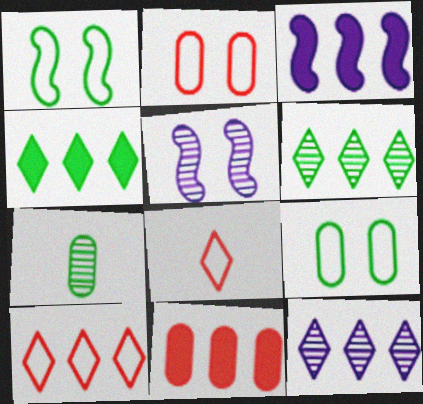[[1, 4, 7], 
[3, 4, 11], 
[4, 10, 12]]